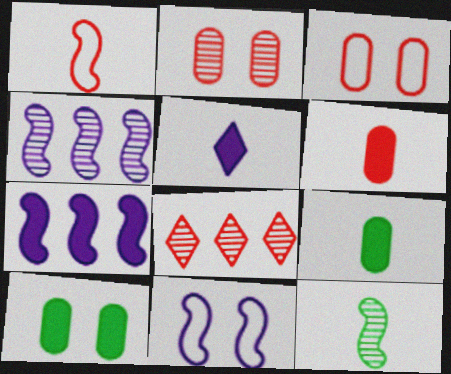[[8, 9, 11]]